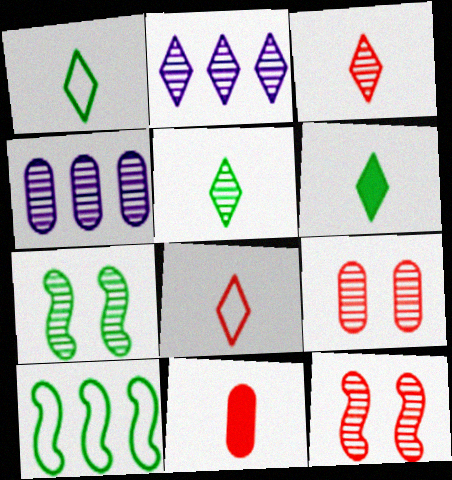[[1, 5, 6], 
[3, 4, 7], 
[4, 5, 12]]